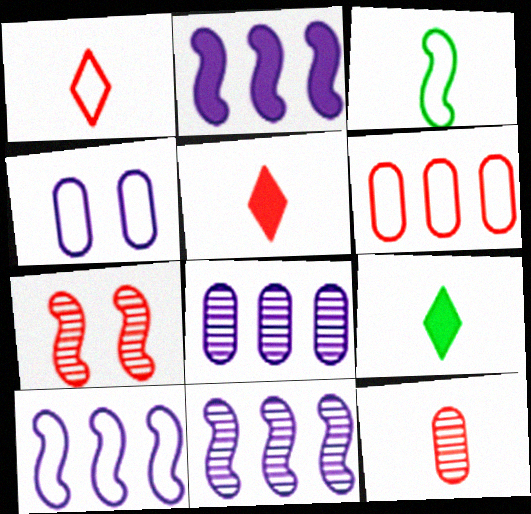[[2, 3, 7], 
[2, 10, 11], 
[5, 6, 7]]